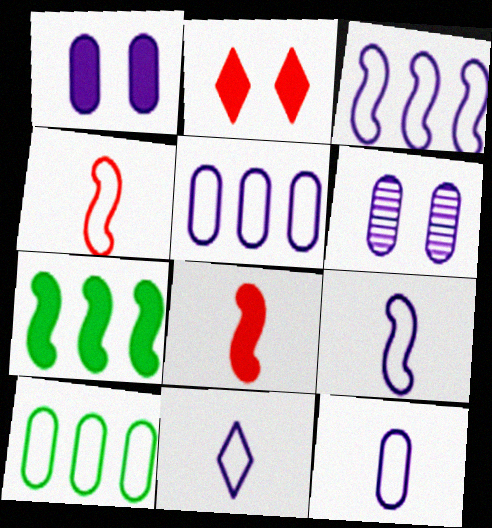[[9, 11, 12]]